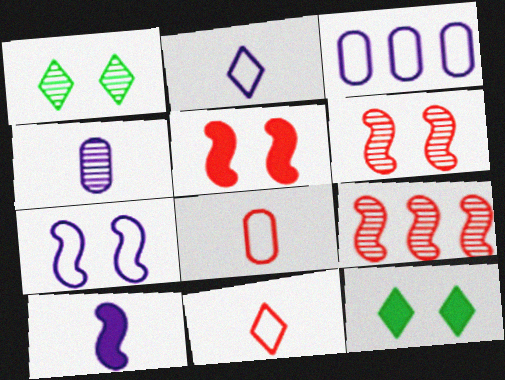[[1, 4, 9], 
[2, 3, 7], 
[2, 4, 10]]